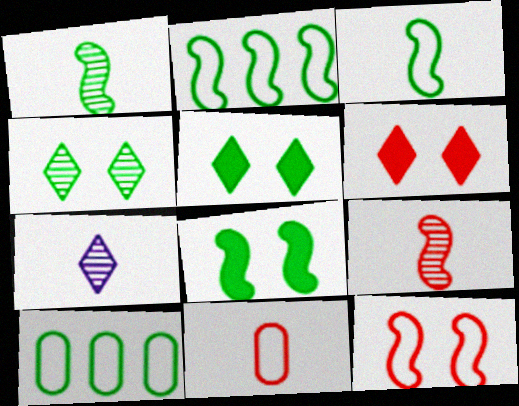[[1, 2, 8], 
[1, 5, 10]]